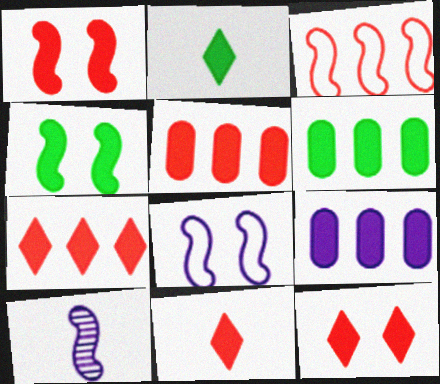[[1, 2, 9], 
[1, 5, 11], 
[2, 4, 6], 
[3, 4, 10], 
[4, 9, 11], 
[5, 6, 9], 
[7, 11, 12]]